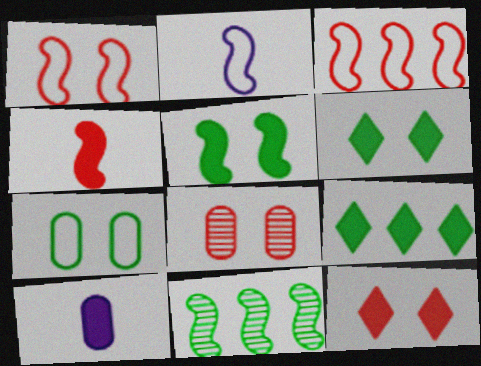[[1, 8, 12], 
[2, 8, 9]]